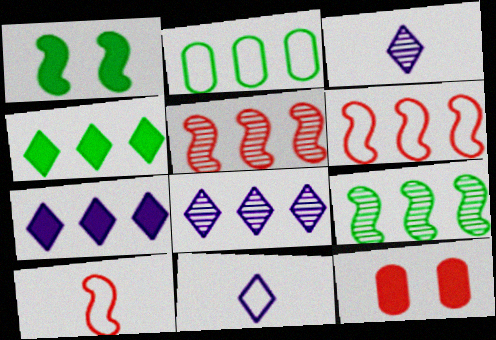[[2, 4, 9], 
[2, 5, 7], 
[9, 11, 12]]